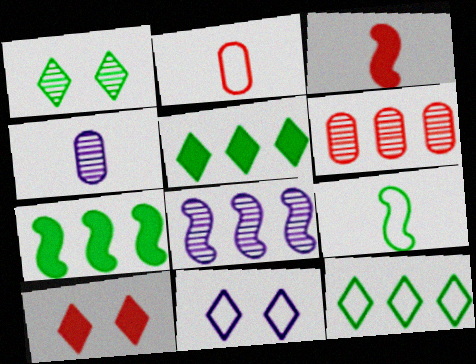[[1, 10, 11]]